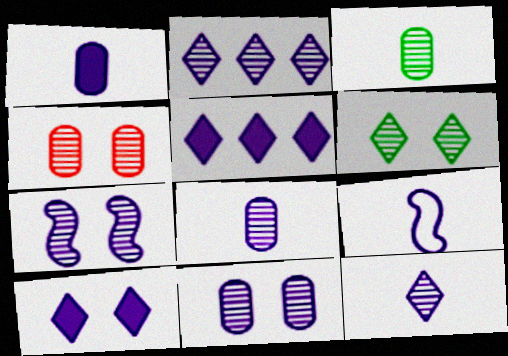[[1, 9, 12], 
[2, 7, 8], 
[4, 6, 7], 
[5, 9, 11]]